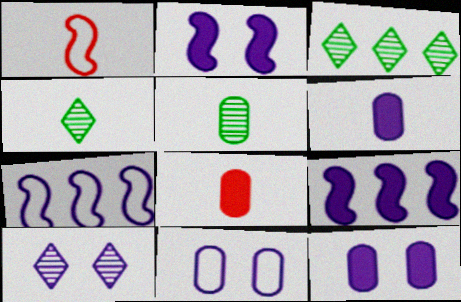[[1, 3, 12], 
[1, 4, 6], 
[2, 10, 11], 
[6, 7, 10]]